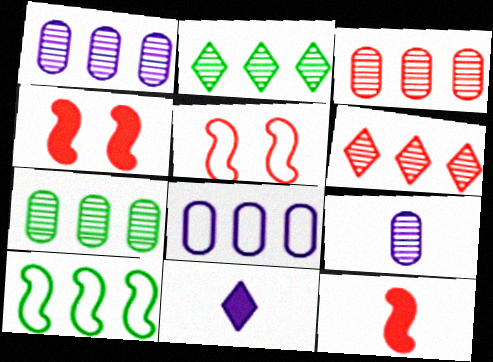[[1, 3, 7], 
[5, 7, 11]]